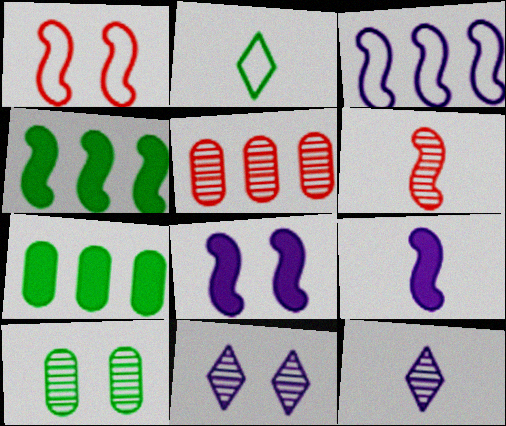[[1, 7, 12], 
[2, 4, 10], 
[2, 5, 8]]